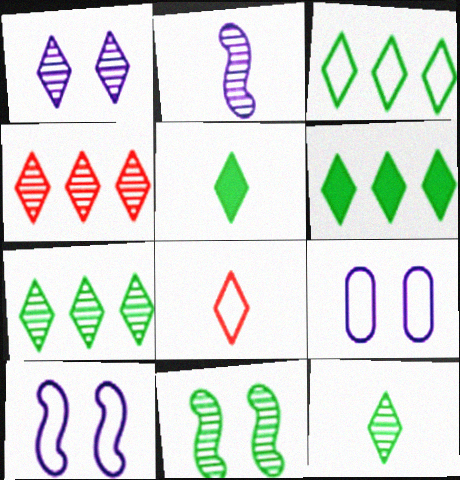[[1, 4, 12], 
[1, 6, 8], 
[3, 6, 7]]